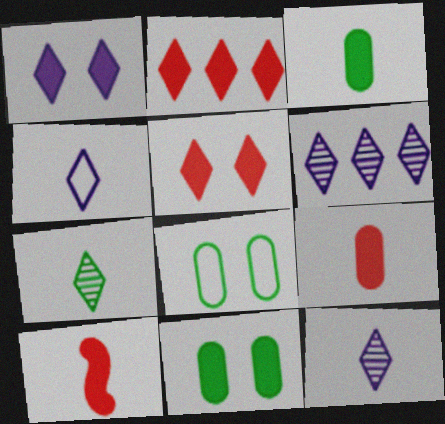[[1, 4, 6], 
[6, 8, 10]]